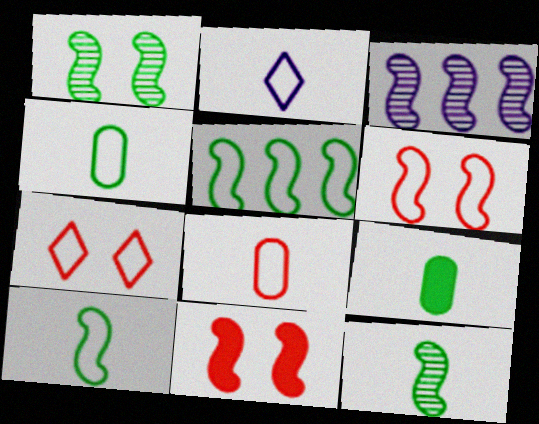[[2, 8, 10], 
[3, 7, 9], 
[3, 10, 11]]